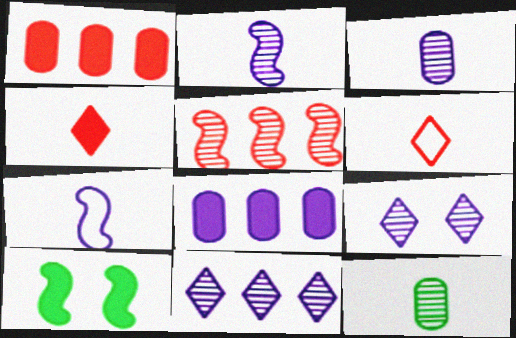[[4, 7, 12], 
[4, 8, 10], 
[5, 7, 10], 
[5, 9, 12], 
[7, 8, 9]]